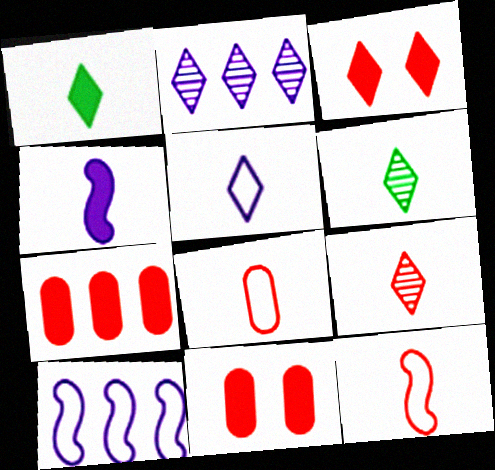[[1, 5, 9], 
[4, 6, 8], 
[6, 10, 11]]